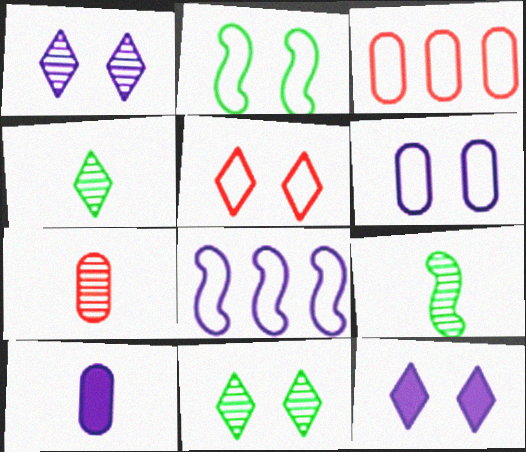[[1, 8, 10], 
[2, 5, 6], 
[3, 9, 12], 
[5, 11, 12]]